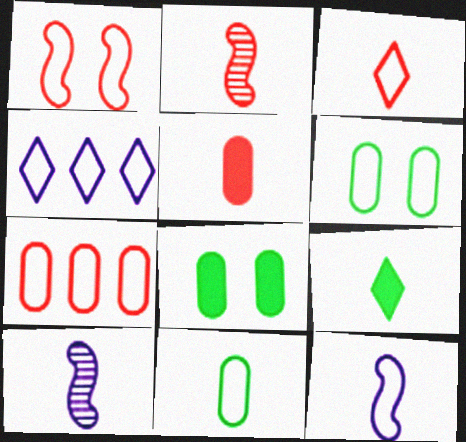[[1, 3, 7], 
[1, 4, 11], 
[2, 3, 5], 
[2, 4, 8], 
[3, 11, 12]]